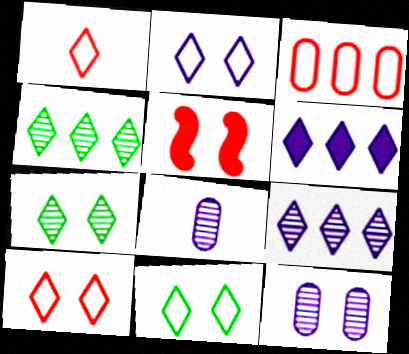[[1, 6, 7], 
[2, 10, 11], 
[5, 11, 12]]